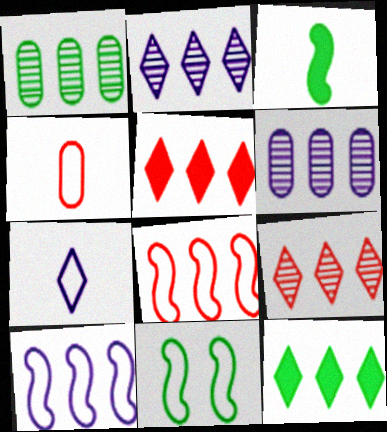[[1, 5, 10], 
[6, 8, 12]]